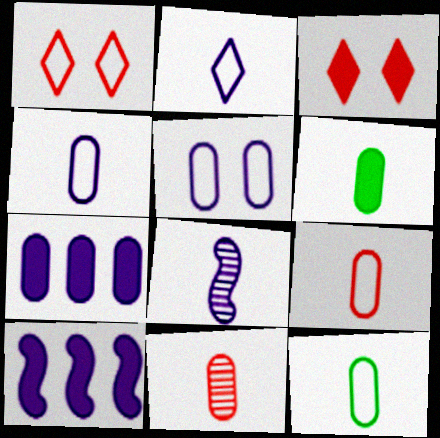[[3, 6, 10], 
[4, 6, 11], 
[4, 9, 12]]